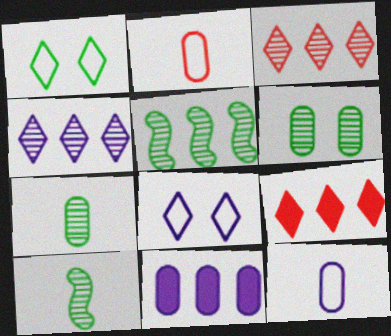[[2, 6, 11]]